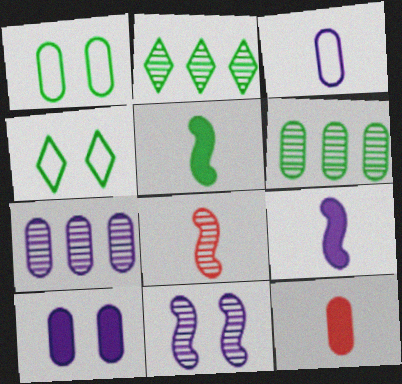[[1, 2, 5], 
[1, 7, 12], 
[3, 7, 10], 
[4, 5, 6]]